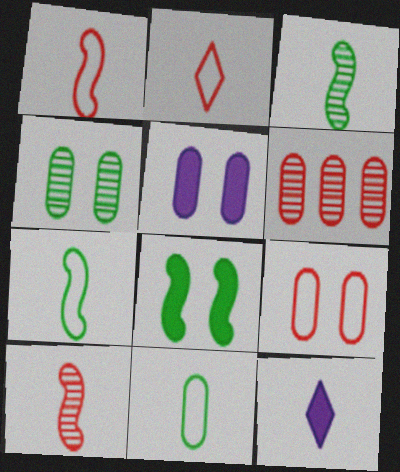[[4, 5, 9], 
[5, 6, 11], 
[10, 11, 12]]